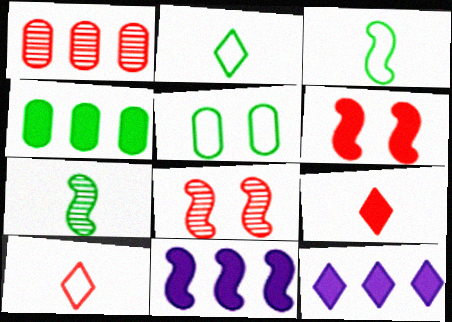[[1, 6, 10], 
[3, 8, 11]]